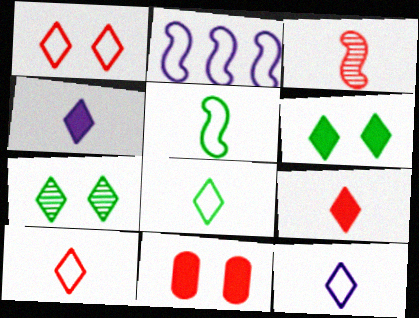[[8, 10, 12]]